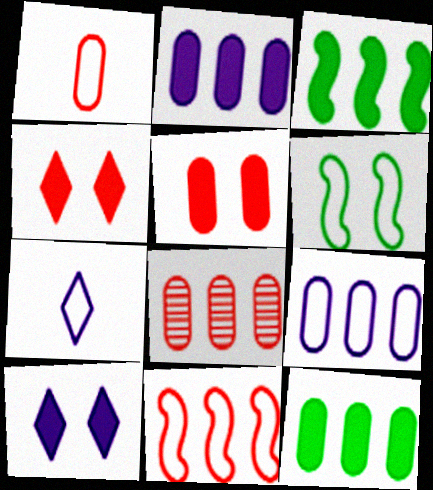[[1, 5, 8], 
[8, 9, 12]]